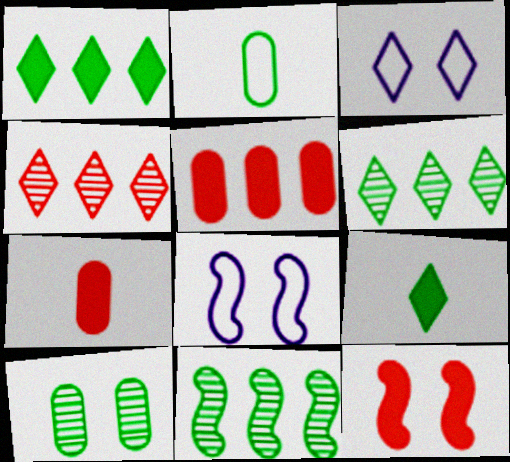[[3, 4, 9], 
[3, 7, 11], 
[3, 10, 12], 
[6, 7, 8]]